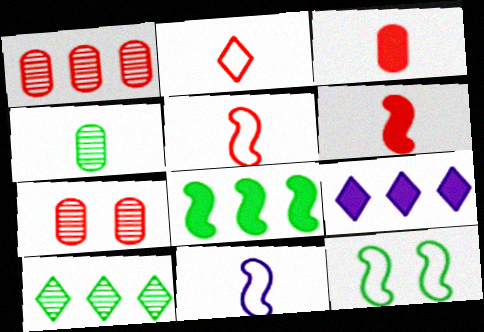[]